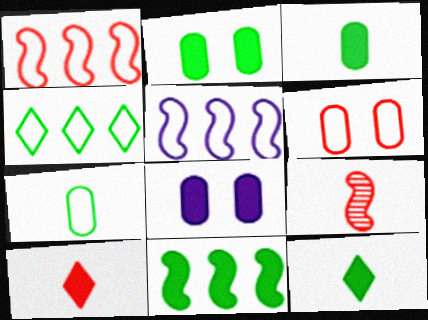[[2, 11, 12], 
[4, 8, 9], 
[8, 10, 11]]